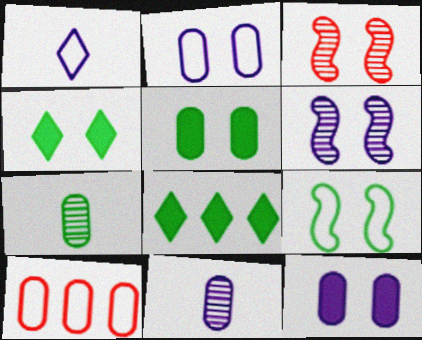[[1, 9, 10], 
[2, 3, 4], 
[5, 10, 11], 
[7, 8, 9], 
[7, 10, 12]]